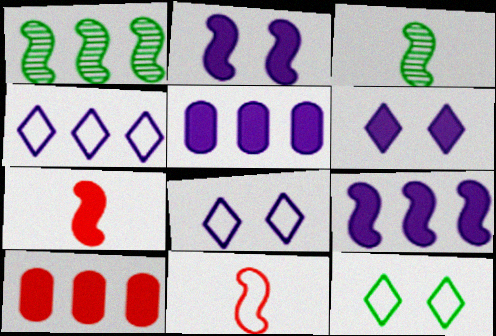[[1, 2, 11], 
[1, 4, 10], 
[3, 8, 10]]